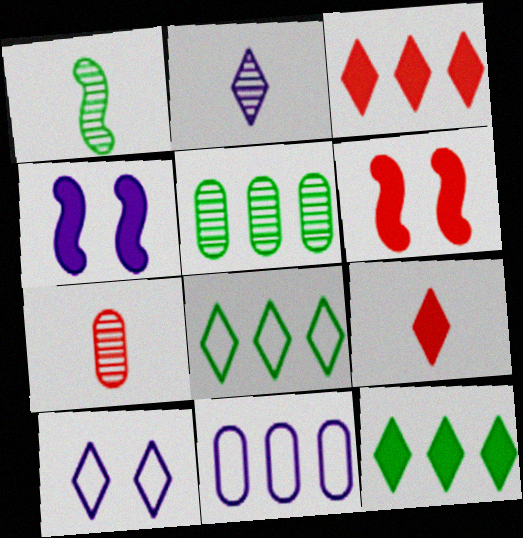[[1, 2, 7], 
[2, 4, 11], 
[4, 7, 8]]